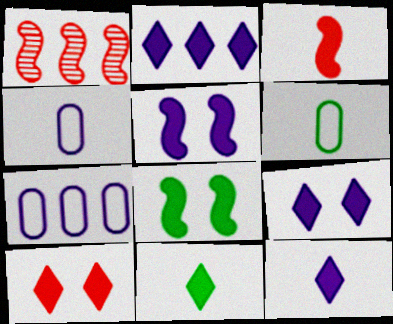[[1, 6, 9], 
[2, 9, 12], 
[2, 10, 11]]